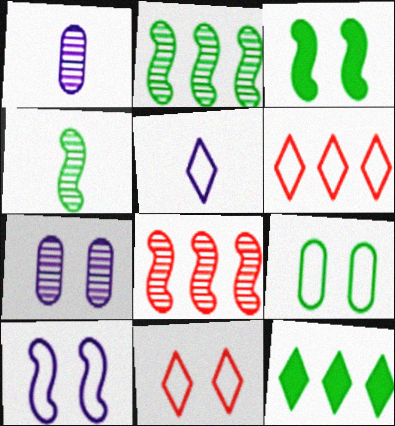[[1, 3, 6], 
[3, 7, 11], 
[4, 9, 12], 
[9, 10, 11]]